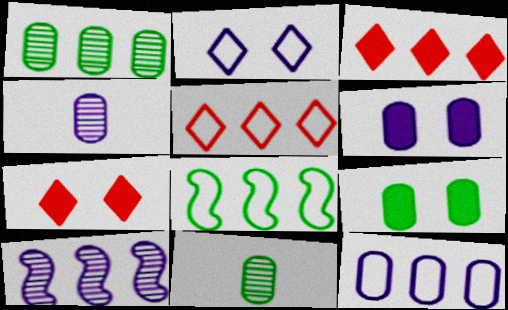[[4, 6, 12], 
[4, 7, 8], 
[5, 8, 12]]